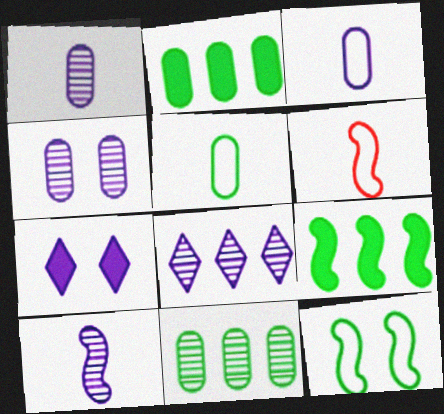[[4, 8, 10], 
[6, 7, 11]]